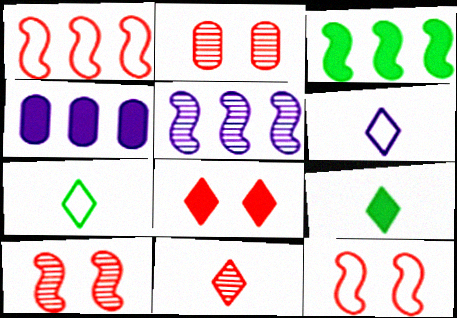[[1, 3, 5], 
[2, 3, 6], 
[2, 8, 12], 
[4, 7, 10], 
[6, 9, 11]]